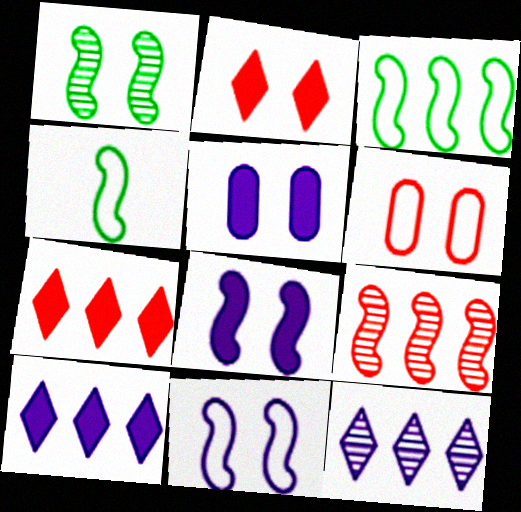[[4, 8, 9]]